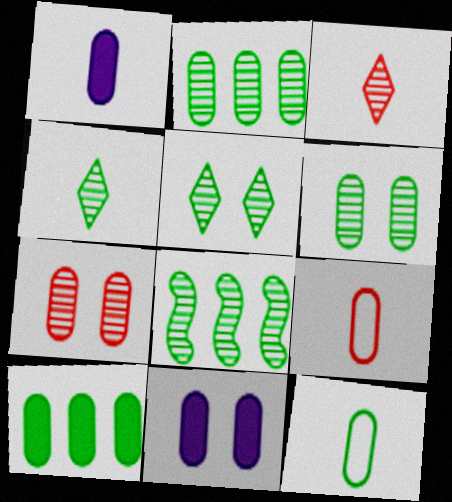[[2, 9, 11], 
[4, 6, 8], 
[6, 10, 12]]